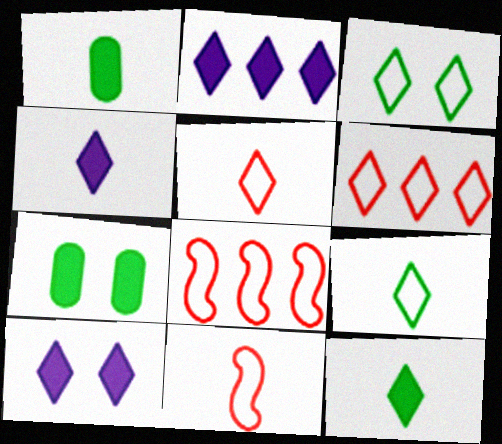[[2, 4, 10]]